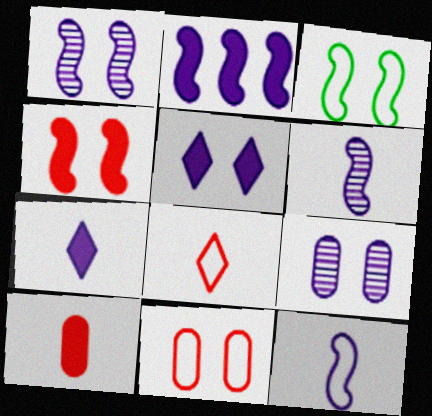[[1, 2, 12], 
[1, 3, 4]]